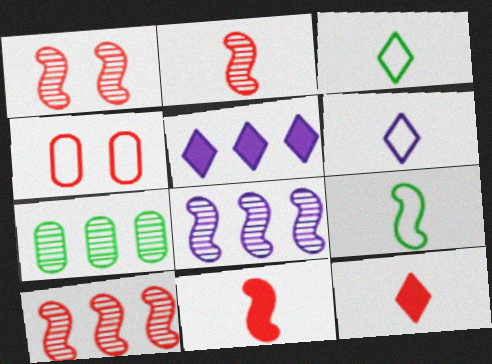[[1, 2, 10], 
[4, 10, 12]]